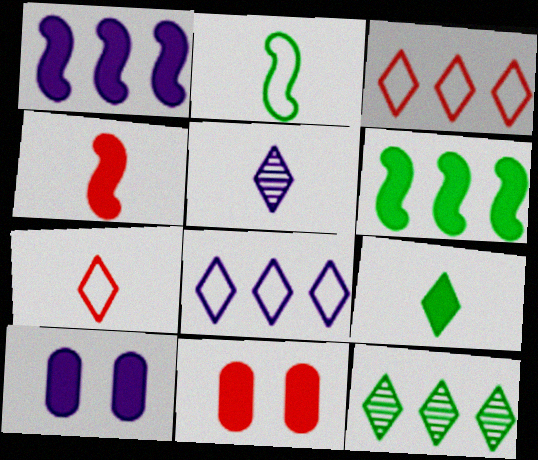[[1, 9, 11], 
[5, 7, 9]]